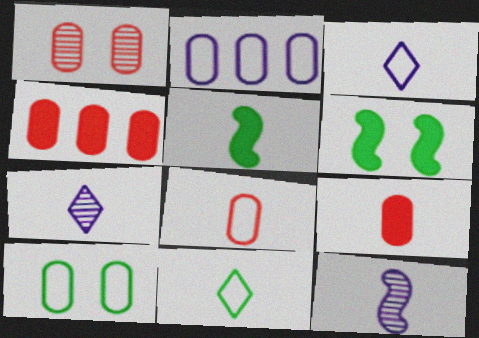[[1, 4, 8], 
[2, 8, 10], 
[5, 7, 8], 
[9, 11, 12]]